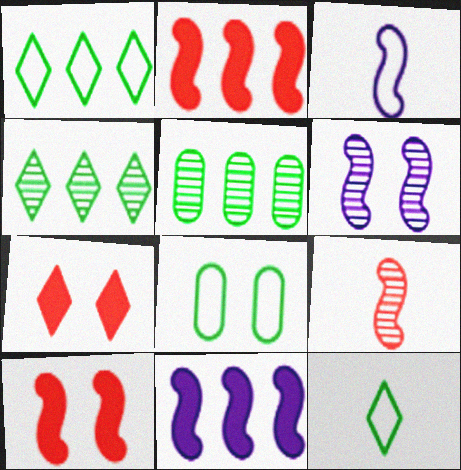[[3, 5, 7], 
[3, 6, 11], 
[6, 7, 8]]